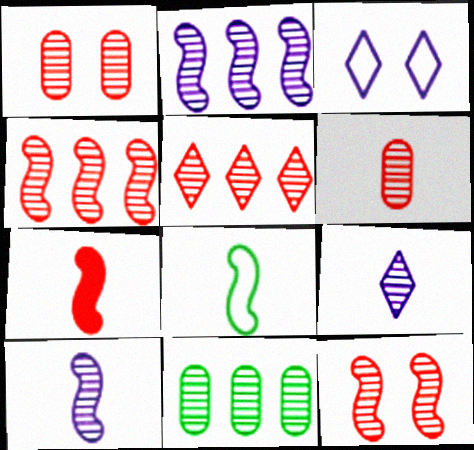[[2, 5, 11], 
[3, 7, 11], 
[5, 6, 12], 
[7, 8, 10], 
[9, 11, 12]]